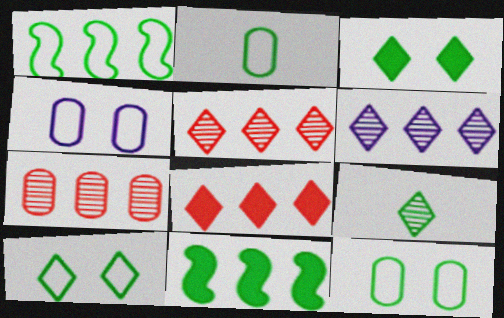[[1, 2, 10], 
[9, 11, 12]]